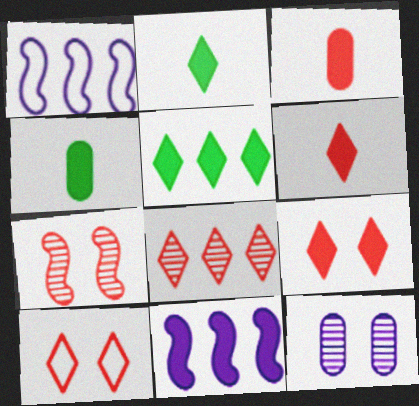[[4, 9, 11], 
[6, 8, 10]]